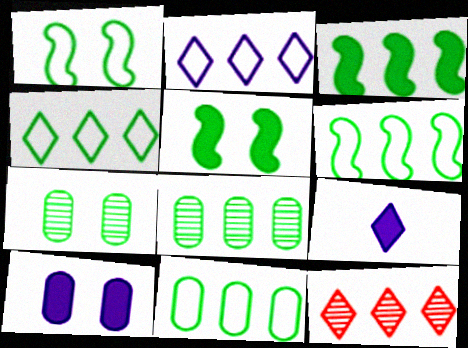[[3, 4, 8], 
[4, 6, 11]]